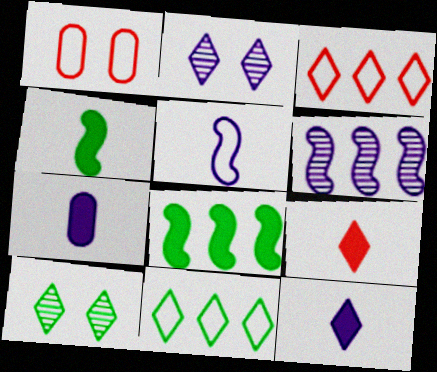[[1, 5, 11], 
[2, 9, 11], 
[3, 10, 12], 
[4, 7, 9]]